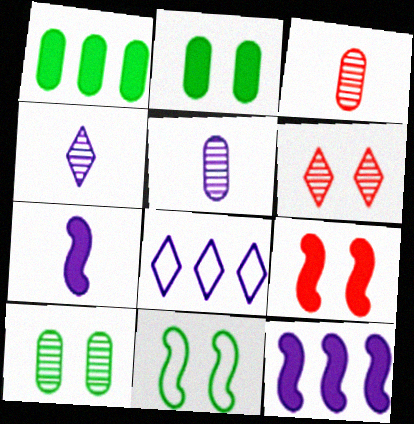[]